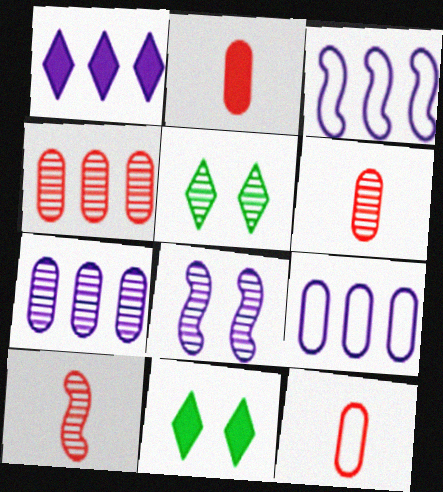[[1, 3, 7], 
[2, 3, 5], 
[2, 6, 12], 
[3, 6, 11], 
[5, 7, 10], 
[9, 10, 11]]